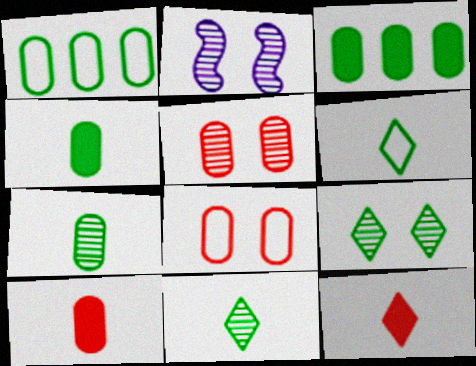[[1, 2, 12], 
[2, 5, 9]]